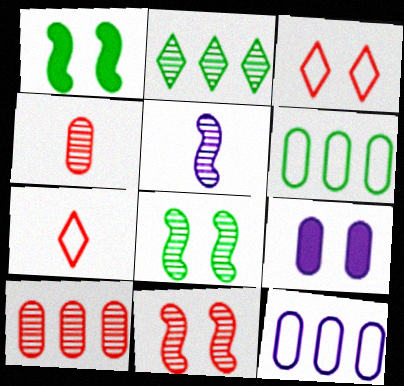[[3, 8, 9], 
[4, 6, 9]]